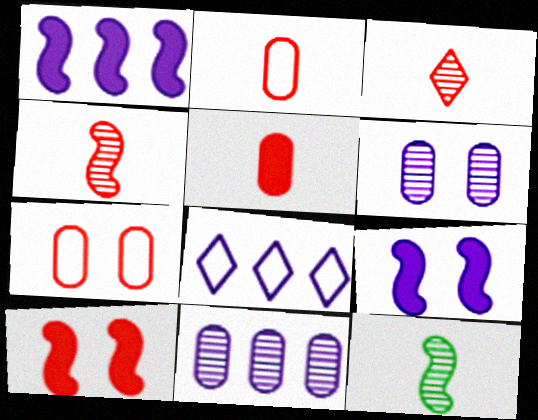[[1, 8, 11]]